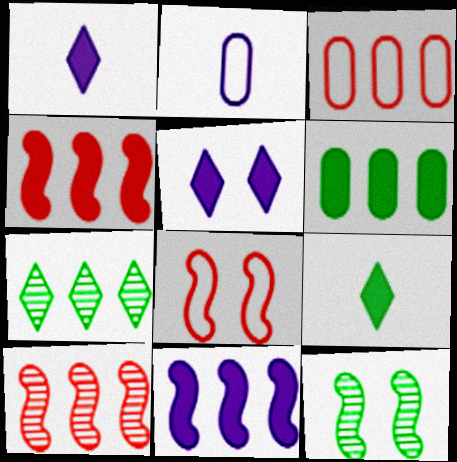[[1, 3, 12], 
[3, 7, 11]]